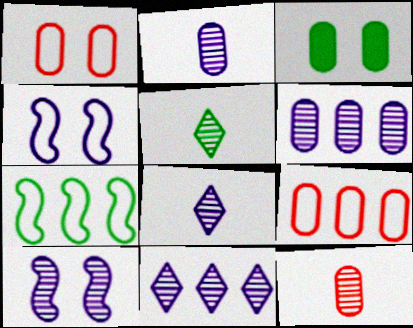[[2, 3, 9], 
[2, 10, 11], 
[3, 5, 7], 
[6, 8, 10]]